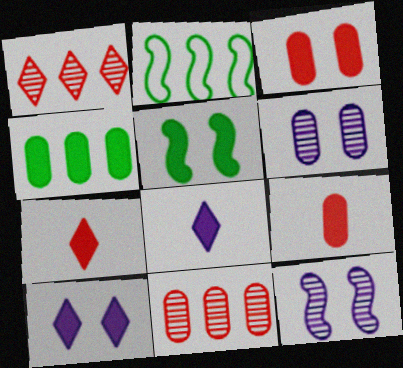[[2, 6, 7], 
[3, 5, 10]]